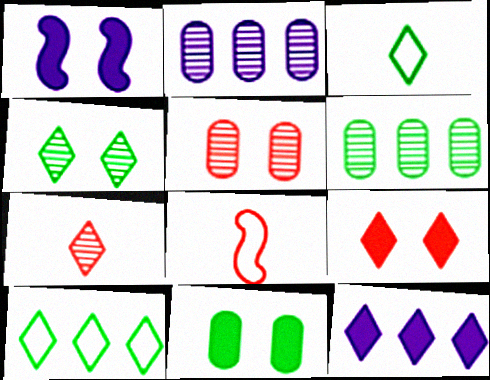[[1, 9, 11]]